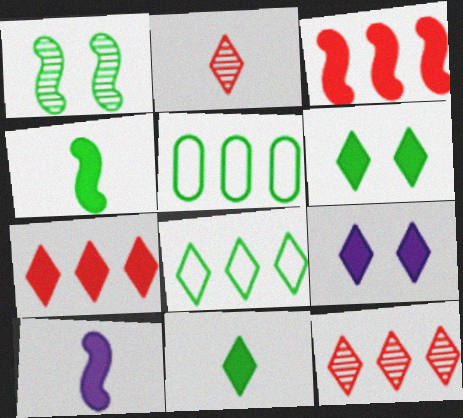[[1, 5, 11], 
[2, 8, 9], 
[7, 9, 11]]